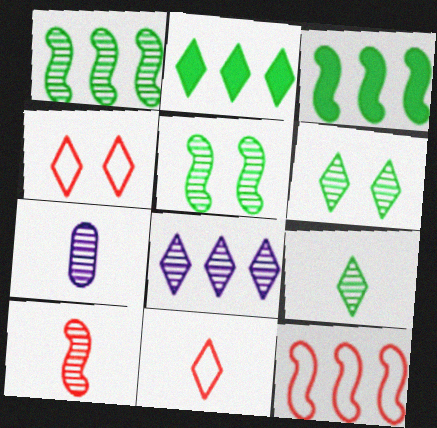[[3, 4, 7], 
[7, 9, 10]]